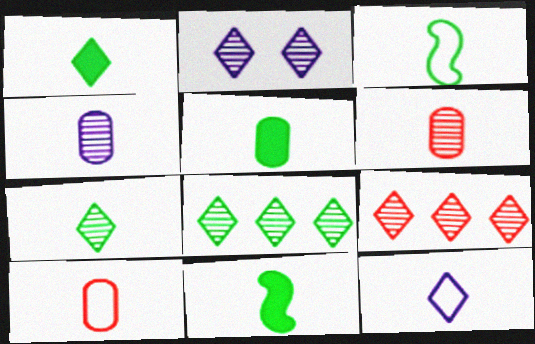[[1, 5, 11], 
[2, 7, 9], 
[3, 5, 7], 
[3, 10, 12], 
[4, 5, 10], 
[6, 11, 12]]